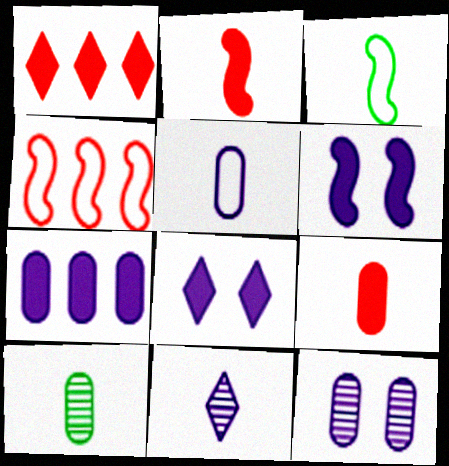[[1, 3, 12], 
[3, 9, 11], 
[4, 8, 10], 
[5, 7, 12], 
[5, 9, 10]]